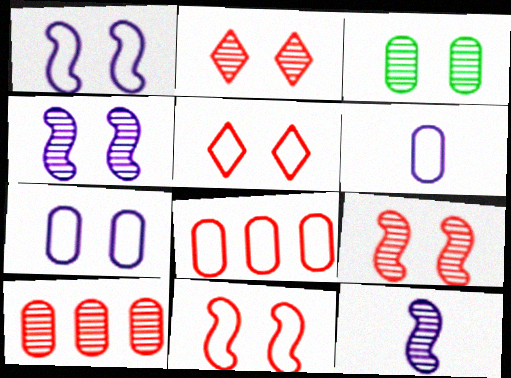[[2, 3, 4]]